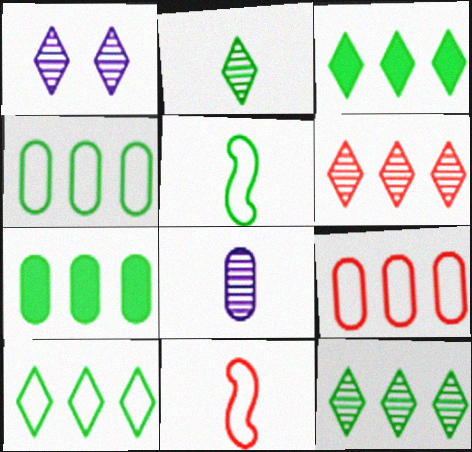[[1, 2, 6], 
[1, 7, 11], 
[3, 10, 12]]